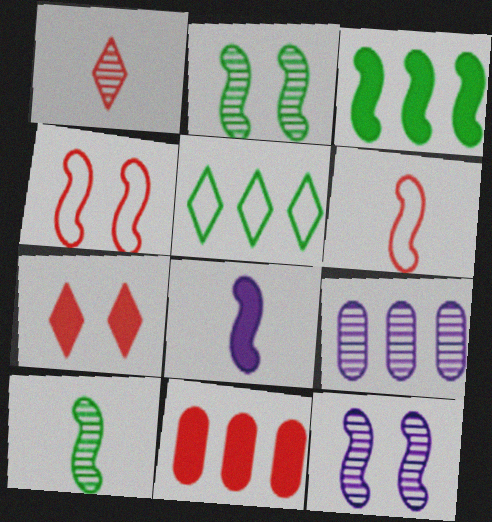[[1, 2, 9], 
[1, 4, 11], 
[3, 6, 12], 
[6, 8, 10]]